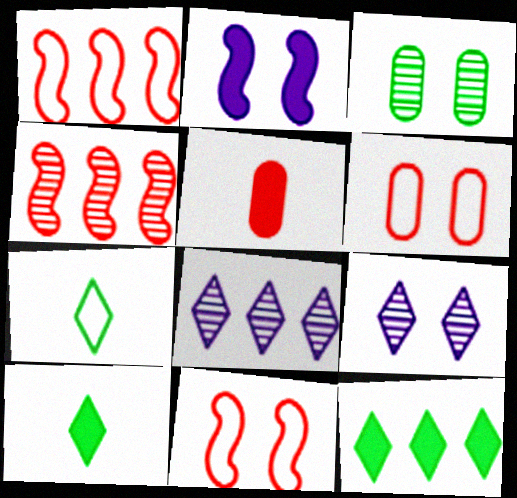[[2, 5, 12]]